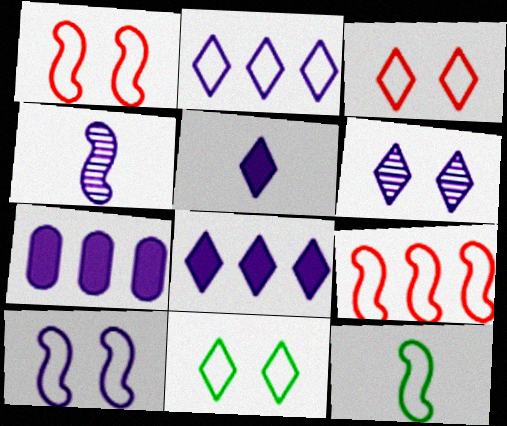[[2, 5, 6], 
[9, 10, 12]]